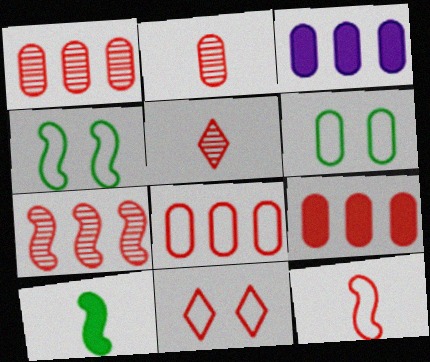[[1, 8, 9], 
[2, 3, 6], 
[3, 4, 5], 
[8, 11, 12]]